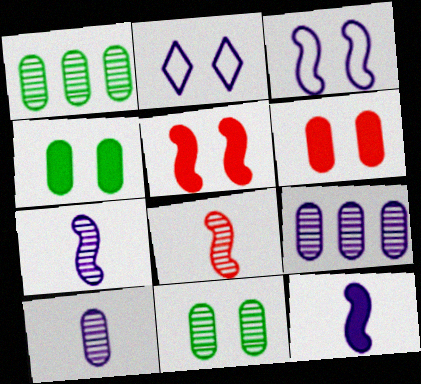[[2, 5, 11], 
[2, 9, 12]]